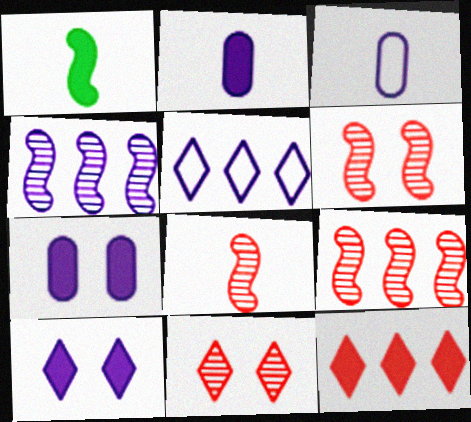[[1, 7, 12], 
[3, 4, 10], 
[6, 8, 9]]